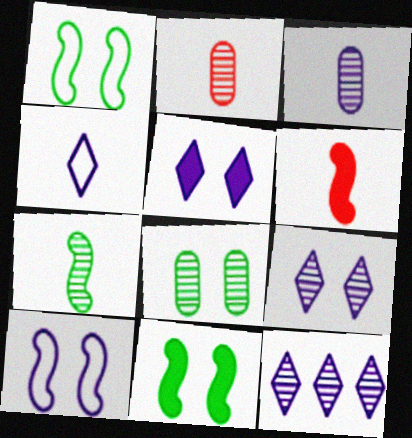[[4, 5, 12]]